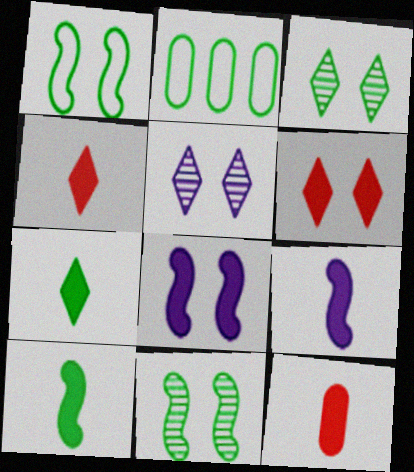[[2, 3, 10], 
[2, 7, 11], 
[7, 9, 12]]